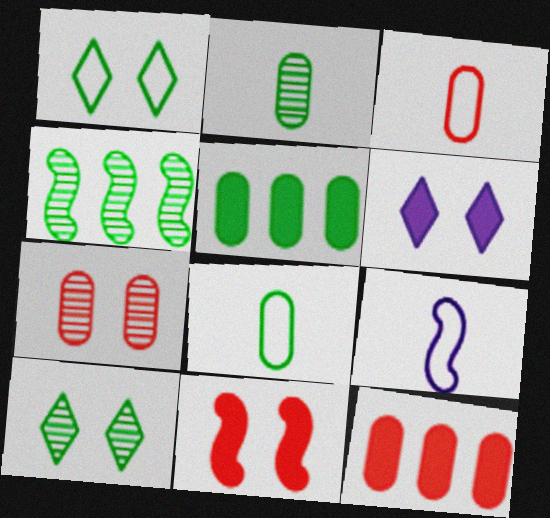[[2, 4, 10], 
[3, 4, 6], 
[3, 7, 12], 
[4, 9, 11], 
[9, 10, 12]]